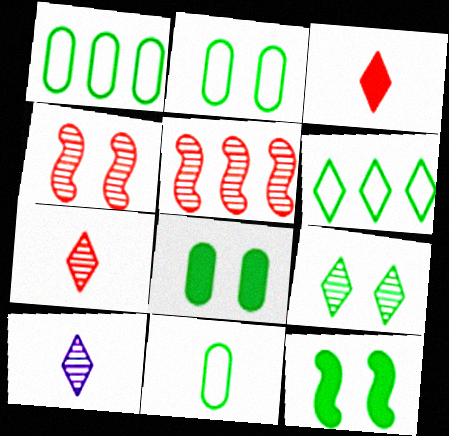[[1, 2, 11], 
[2, 9, 12]]